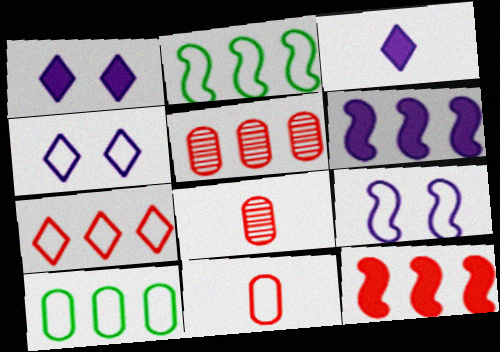[[1, 2, 8], 
[2, 4, 11], 
[5, 7, 12]]